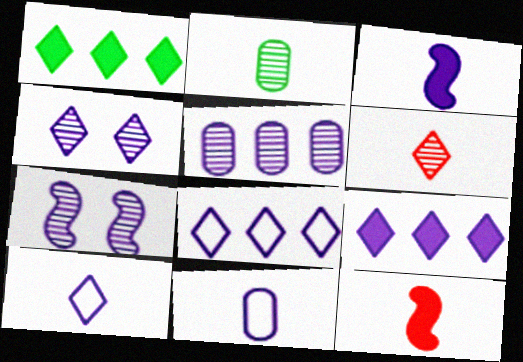[[2, 10, 12], 
[4, 9, 10], 
[7, 9, 11]]